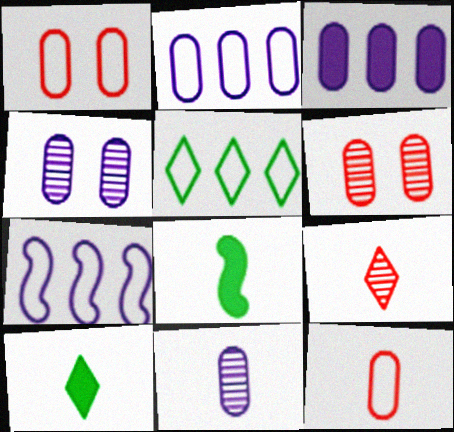[[6, 7, 10]]